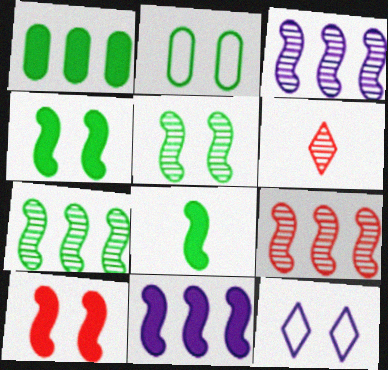[[2, 6, 11], 
[3, 7, 9], 
[8, 10, 11]]